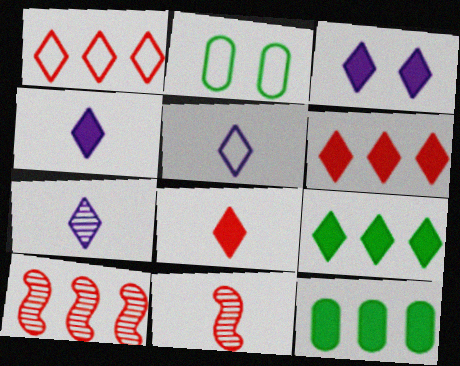[[2, 4, 10], 
[3, 8, 9], 
[4, 5, 7]]